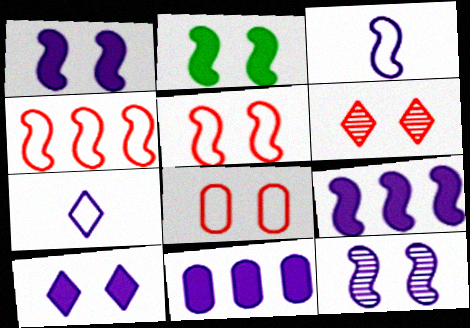[[2, 5, 12], 
[3, 9, 12], 
[7, 11, 12]]